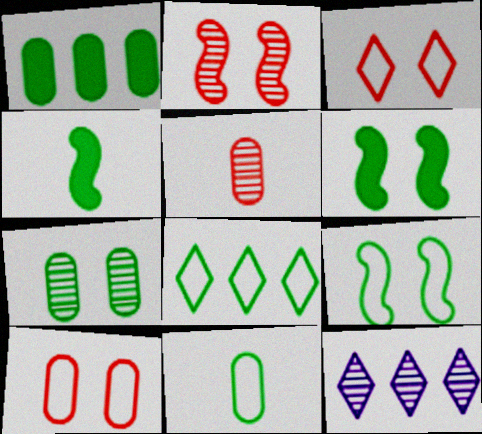[[1, 7, 11], 
[4, 7, 8], 
[4, 10, 12], 
[8, 9, 11]]